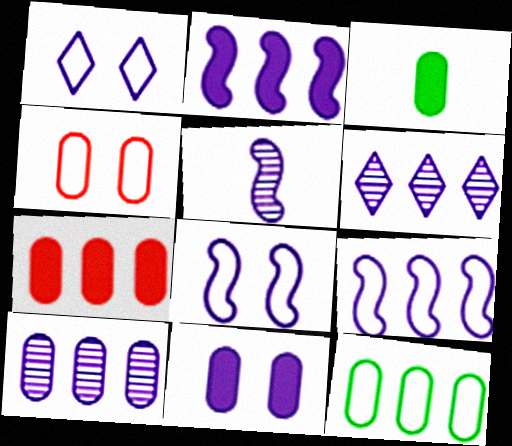[[2, 5, 8], 
[3, 4, 10], 
[3, 7, 11], 
[7, 10, 12]]